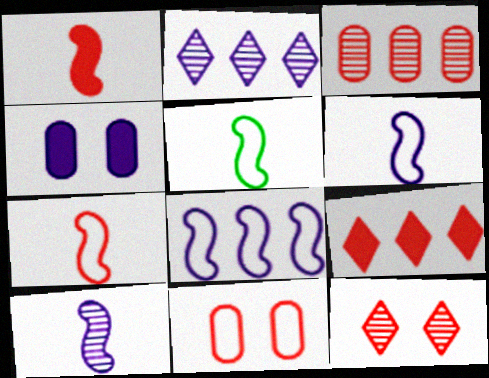[[1, 5, 10], 
[2, 4, 6], 
[5, 6, 7]]